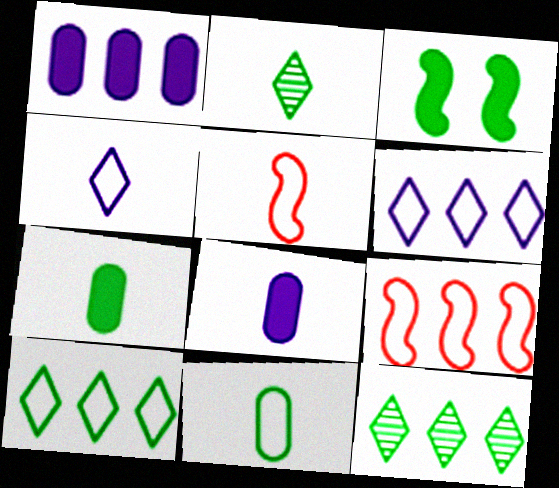[[1, 9, 12], 
[2, 5, 8], 
[3, 11, 12], 
[4, 5, 11]]